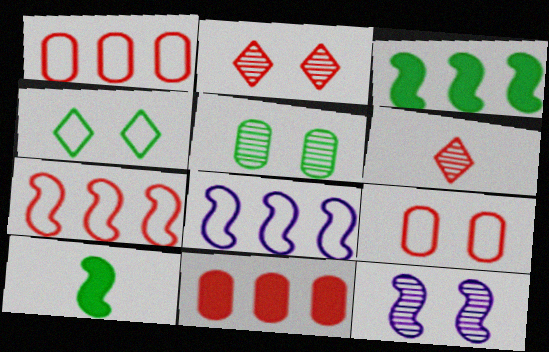[[2, 5, 12], 
[7, 10, 12]]